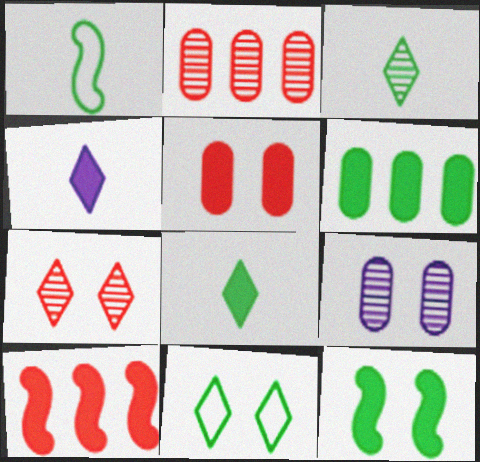[[6, 8, 12]]